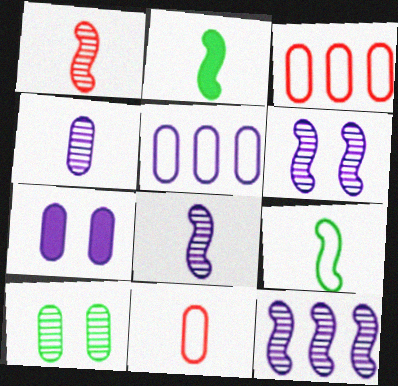[[4, 5, 7], 
[6, 8, 12]]